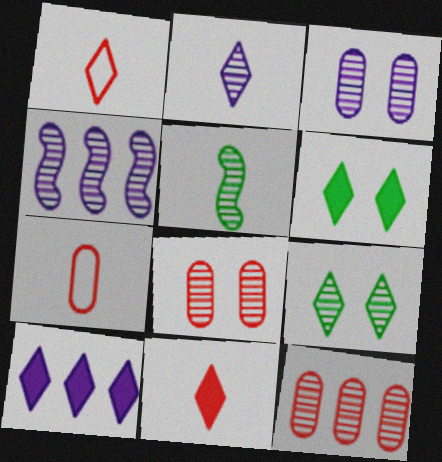[[1, 9, 10], 
[2, 3, 4], 
[4, 6, 7], 
[6, 10, 11]]